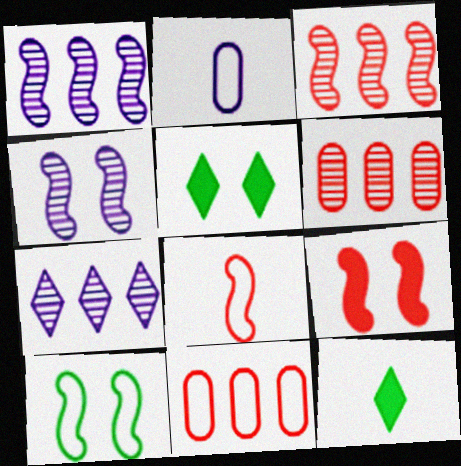[[2, 3, 5], 
[3, 8, 9], 
[4, 9, 10], 
[4, 11, 12]]